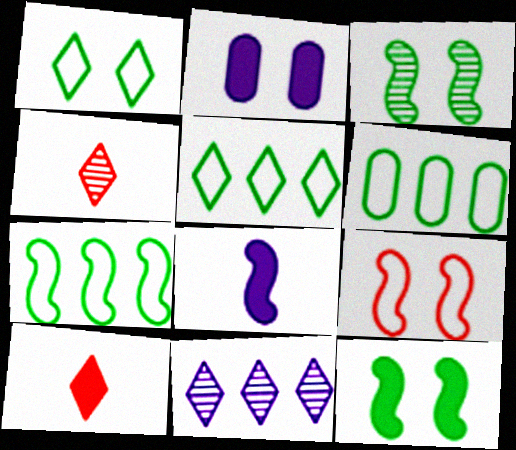[[1, 10, 11], 
[2, 4, 7], 
[5, 6, 7]]